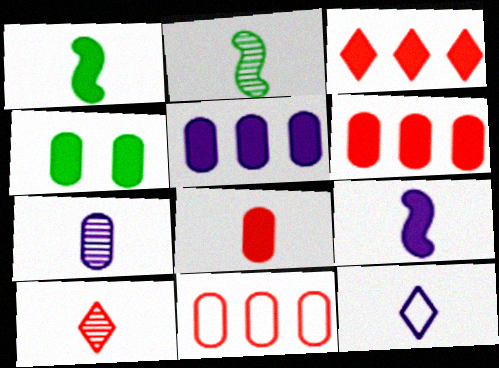[[2, 7, 10], 
[2, 8, 12], 
[3, 4, 9], 
[4, 5, 8], 
[4, 7, 11], 
[7, 9, 12]]